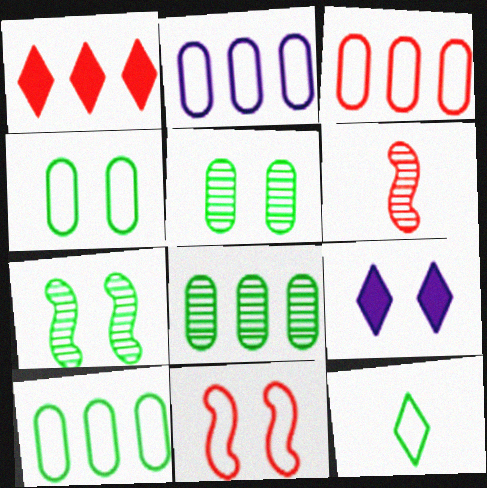[[2, 3, 10], 
[2, 11, 12], 
[5, 9, 11], 
[6, 9, 10]]